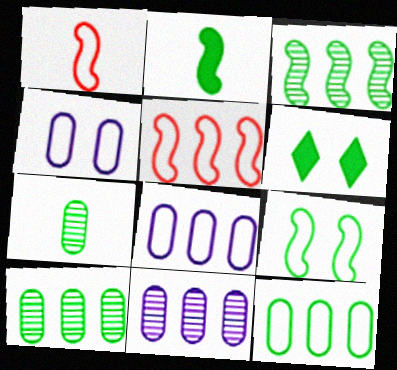[[1, 6, 11], 
[2, 3, 9]]